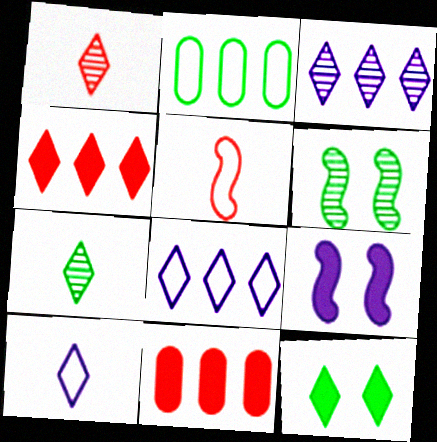[[1, 2, 9], 
[1, 8, 12], 
[6, 10, 11]]